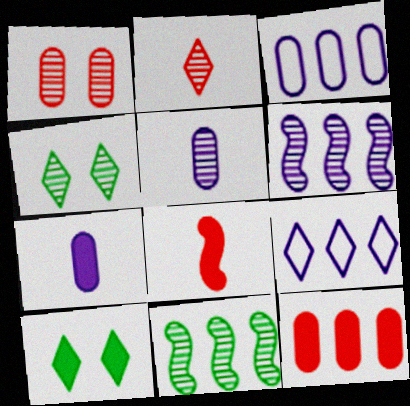[[2, 9, 10], 
[3, 4, 8], 
[9, 11, 12]]